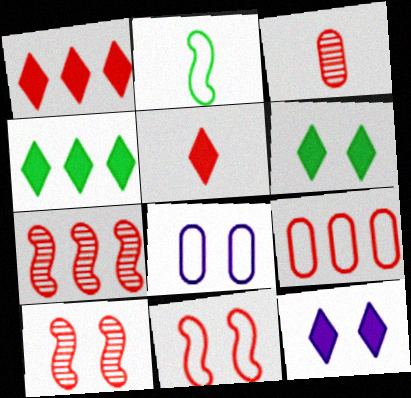[[1, 3, 11], 
[1, 7, 9], 
[4, 5, 12], 
[5, 9, 10], 
[6, 8, 10]]